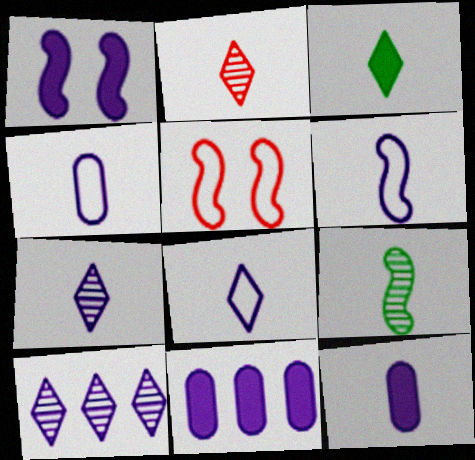[[1, 4, 10], 
[2, 3, 8], 
[4, 6, 8], 
[6, 7, 12]]